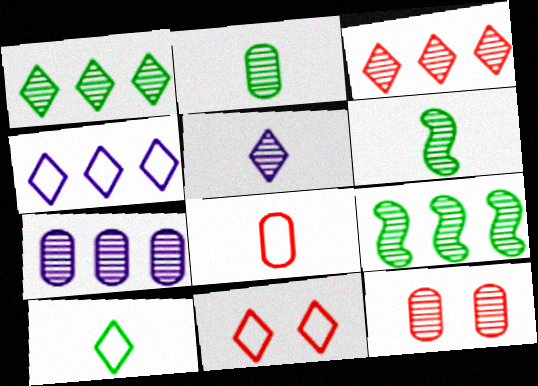[[2, 7, 12], 
[3, 7, 9], 
[4, 10, 11], 
[5, 9, 12]]